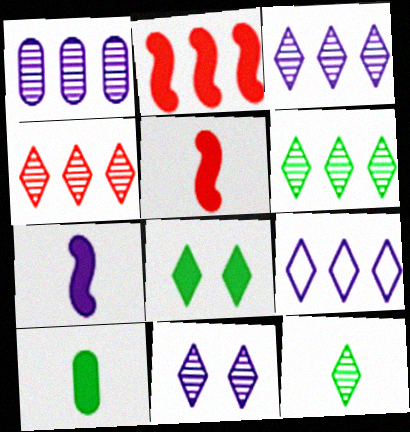[[3, 4, 6], 
[4, 11, 12]]